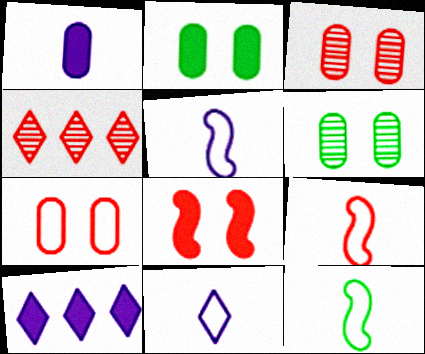[[2, 4, 5], 
[3, 10, 12], 
[5, 9, 12], 
[6, 9, 10]]